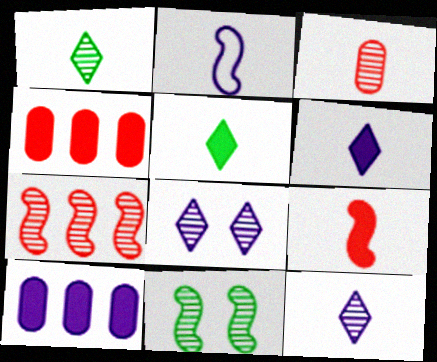[[2, 3, 5], 
[2, 8, 10]]